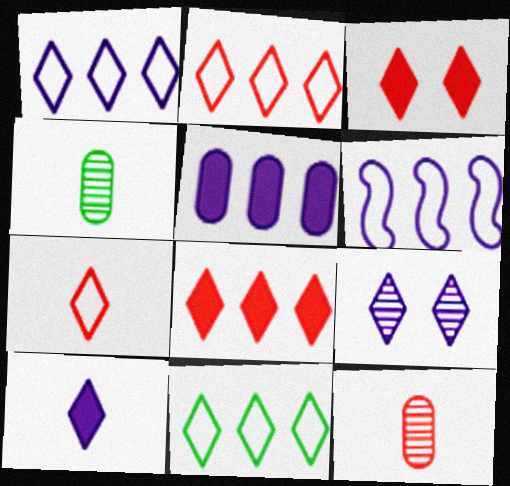[[1, 2, 11], 
[1, 9, 10], 
[3, 4, 6]]